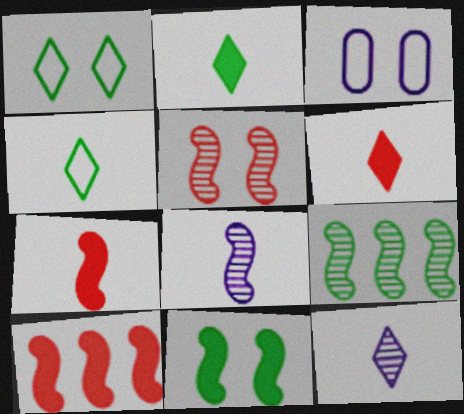[[3, 6, 9], 
[4, 6, 12], 
[5, 8, 9]]